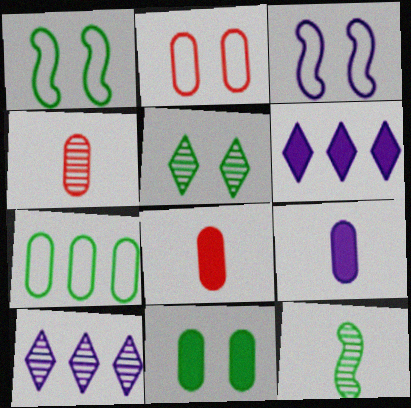[[1, 4, 6], 
[1, 5, 11], 
[1, 8, 10], 
[2, 6, 12], 
[3, 9, 10]]